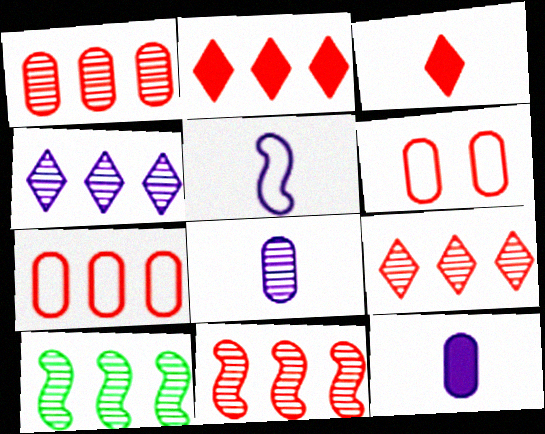[[1, 4, 10], 
[1, 9, 11], 
[2, 7, 11], 
[3, 6, 11]]